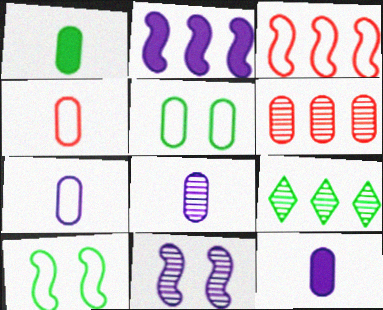[[1, 4, 8], 
[1, 9, 10], 
[5, 6, 12], 
[7, 8, 12]]